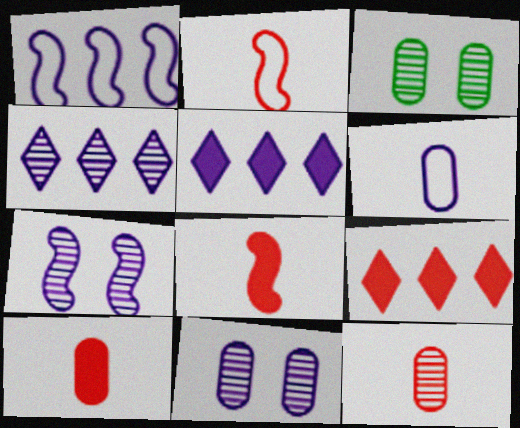[[2, 3, 5], 
[5, 6, 7]]